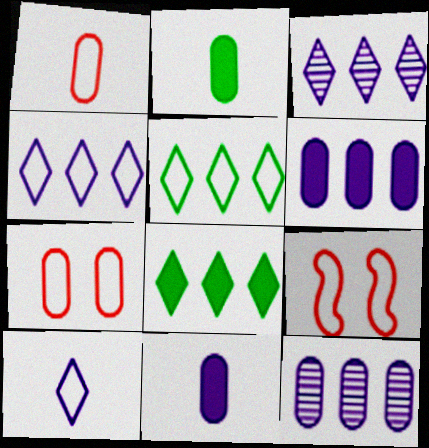[[2, 3, 9], 
[2, 7, 12]]